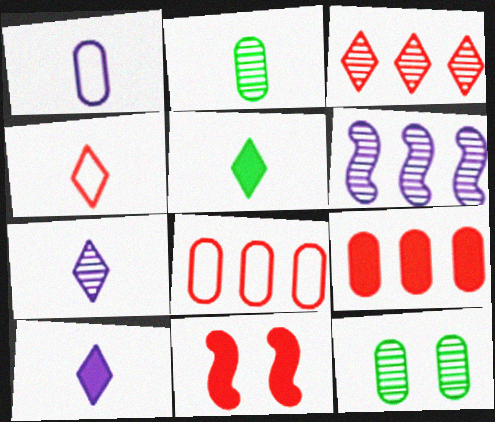[[1, 9, 12], 
[4, 5, 7]]